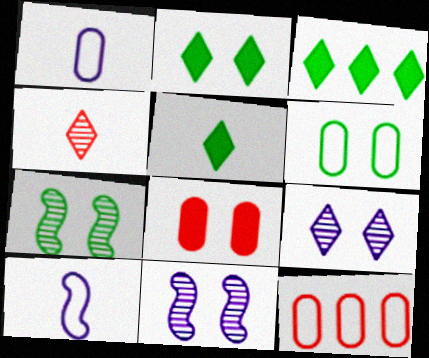[[1, 6, 12], 
[2, 3, 5], 
[2, 6, 7], 
[5, 11, 12]]